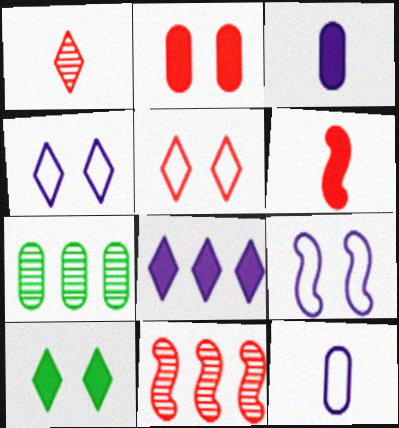[[2, 7, 12], 
[4, 6, 7], 
[10, 11, 12]]